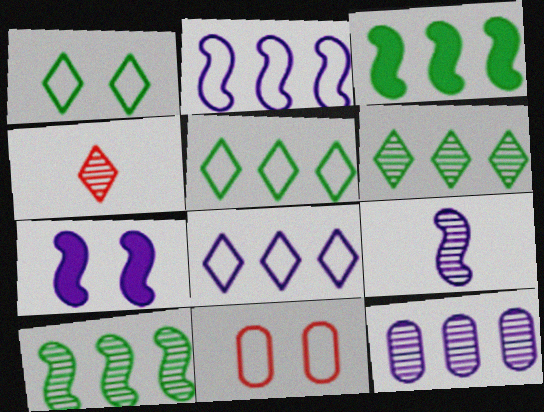[[2, 7, 9]]